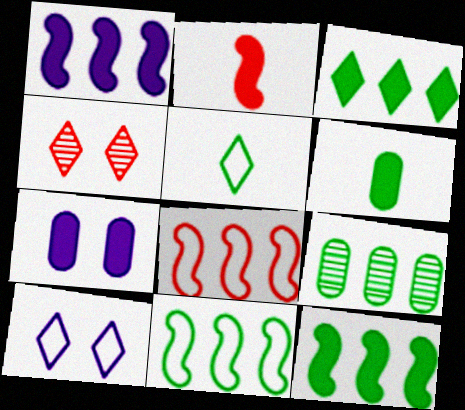[[2, 3, 7], 
[2, 9, 10], 
[3, 9, 11]]